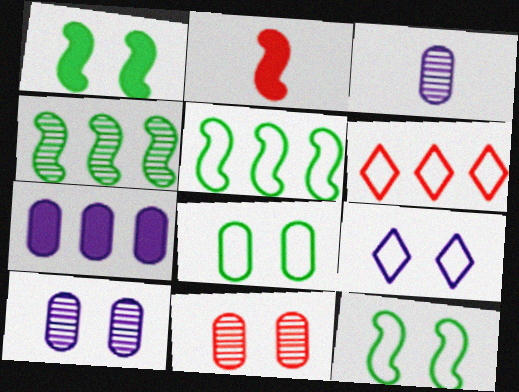[[1, 3, 6], 
[1, 9, 11], 
[2, 6, 11], 
[4, 6, 7]]